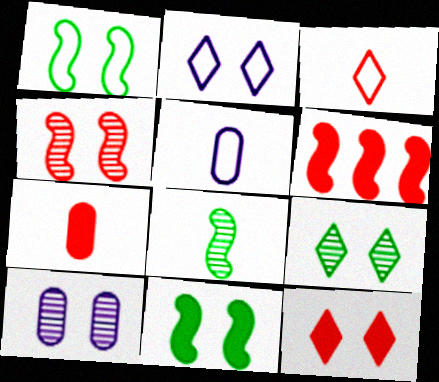[[1, 10, 12], 
[2, 9, 12], 
[4, 9, 10], 
[5, 6, 9], 
[6, 7, 12]]